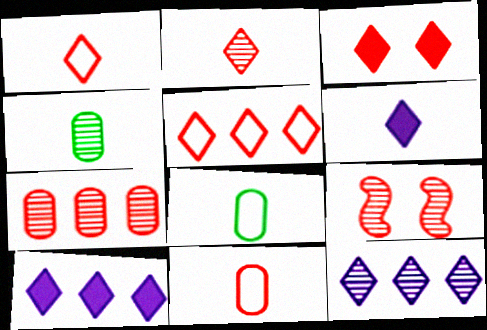[[2, 3, 5], 
[2, 7, 9], 
[4, 9, 12], 
[8, 9, 10]]